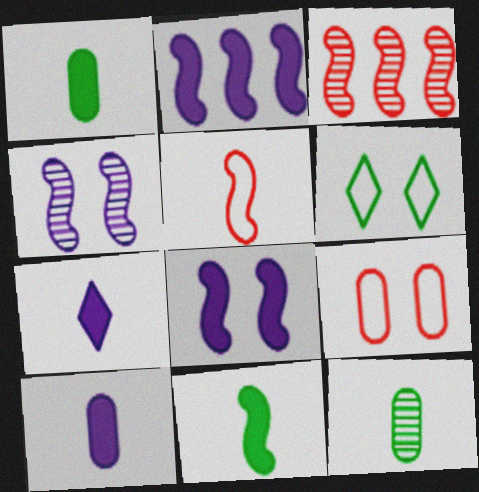[[3, 6, 10], 
[5, 7, 12]]